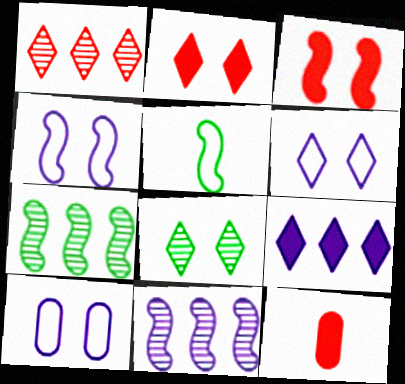[[2, 6, 8], 
[3, 5, 11], 
[3, 8, 10], 
[4, 6, 10], 
[6, 7, 12]]